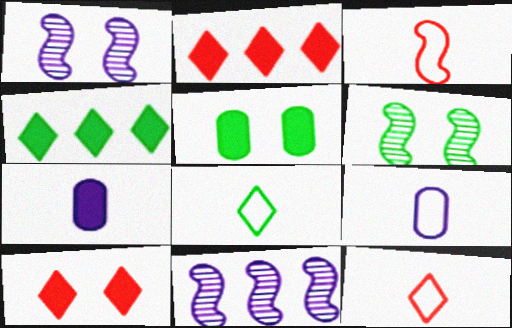[[2, 6, 9], 
[3, 8, 9], 
[5, 11, 12]]